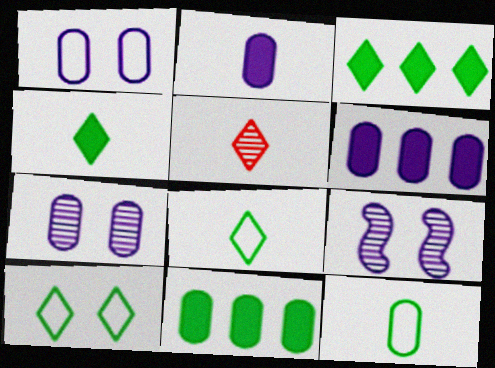[]